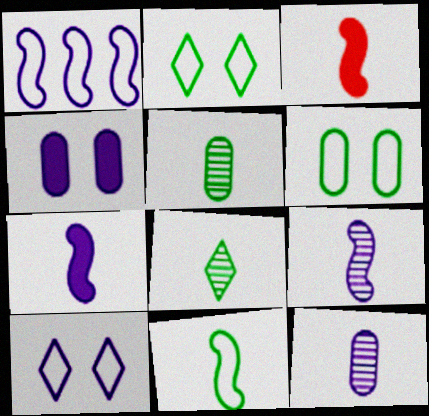[[3, 9, 11]]